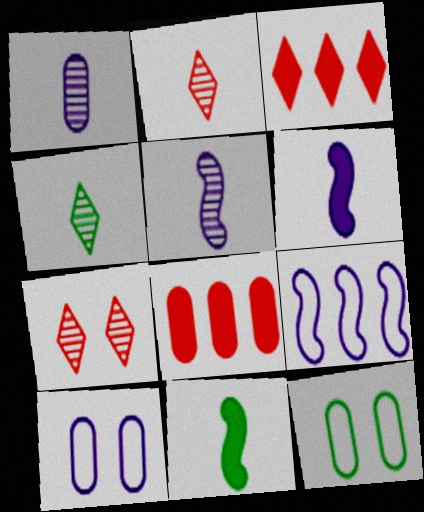[[1, 8, 12], 
[3, 5, 12]]